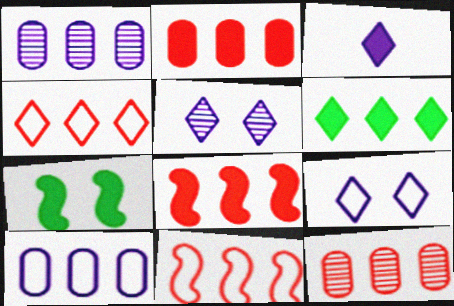[[1, 6, 11], 
[2, 3, 7], 
[4, 8, 12]]